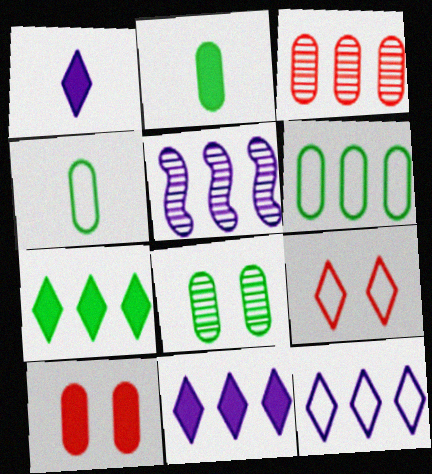[[2, 5, 9], 
[2, 6, 8]]